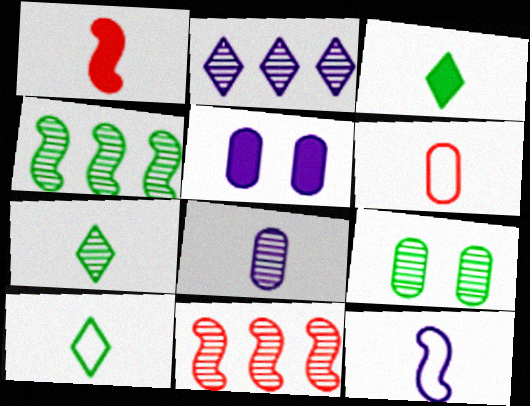[[1, 8, 10], 
[2, 5, 12], 
[3, 7, 10], 
[4, 7, 9], 
[5, 10, 11], 
[6, 10, 12]]